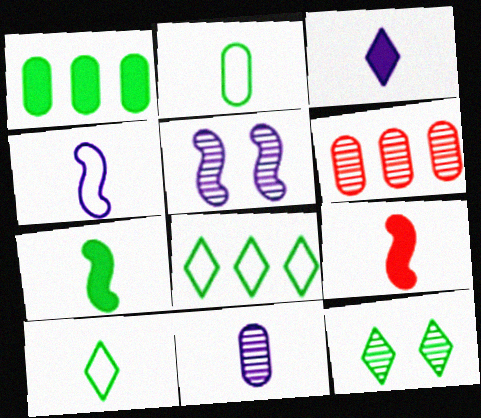[[3, 4, 11], 
[9, 10, 11]]